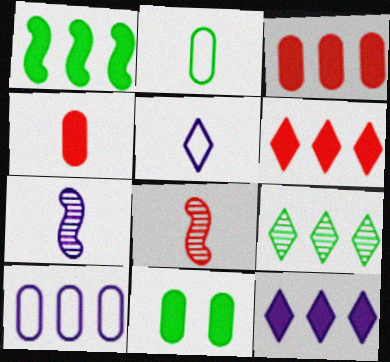[[1, 3, 12]]